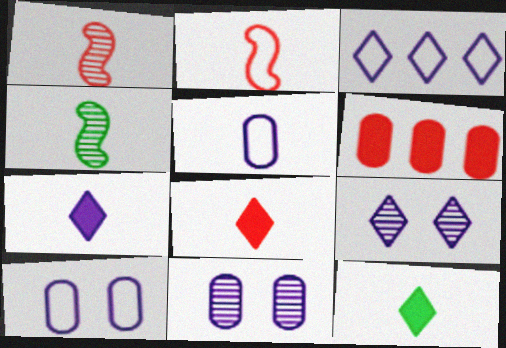[[1, 5, 12], 
[3, 7, 9], 
[4, 5, 8], 
[7, 8, 12]]